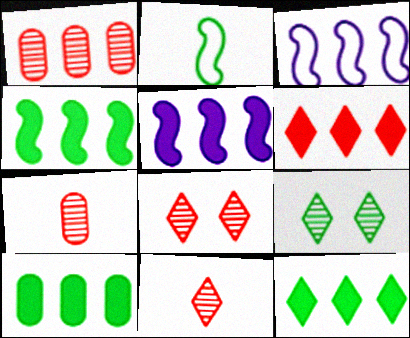[[1, 3, 12], 
[2, 9, 10], 
[4, 10, 12], 
[5, 6, 10]]